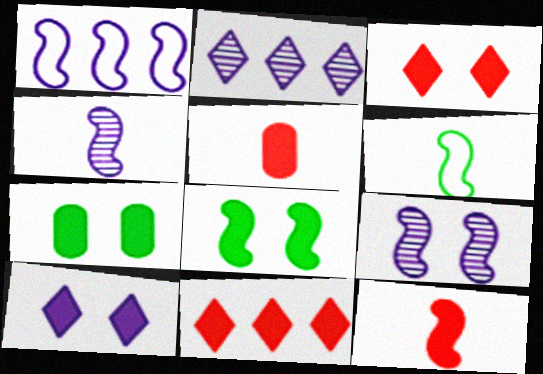[[4, 6, 12]]